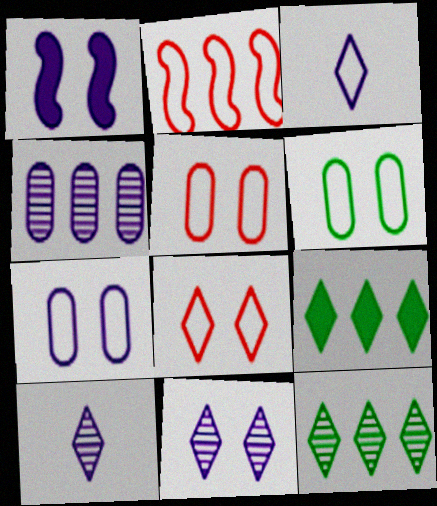[[1, 3, 4], 
[1, 7, 11], 
[2, 3, 6], 
[2, 4, 9], 
[5, 6, 7], 
[8, 9, 10]]